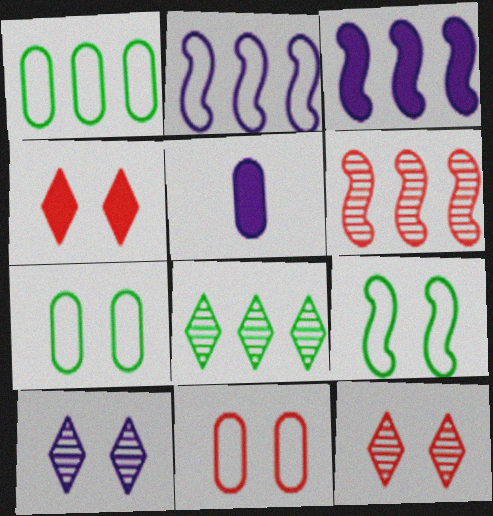[[2, 5, 10]]